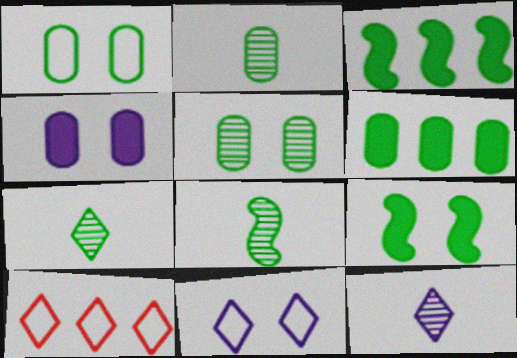[[1, 2, 6], 
[1, 3, 7], 
[2, 7, 8], 
[4, 8, 10]]